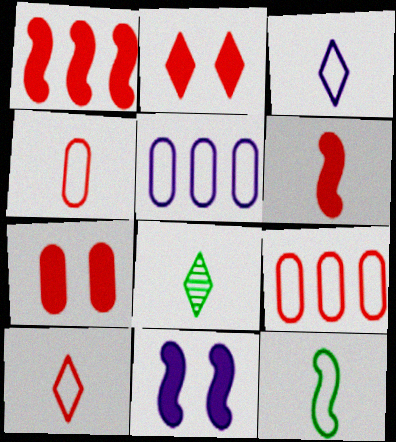[[3, 4, 12], 
[8, 9, 11]]